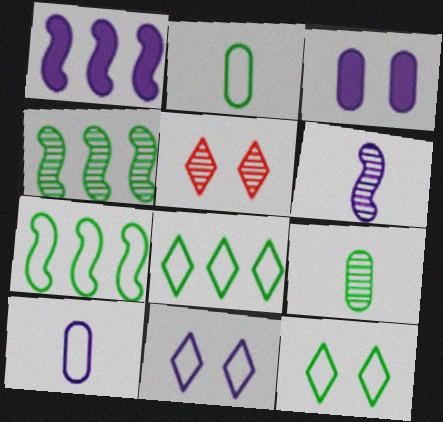[[1, 2, 5], 
[2, 7, 12]]